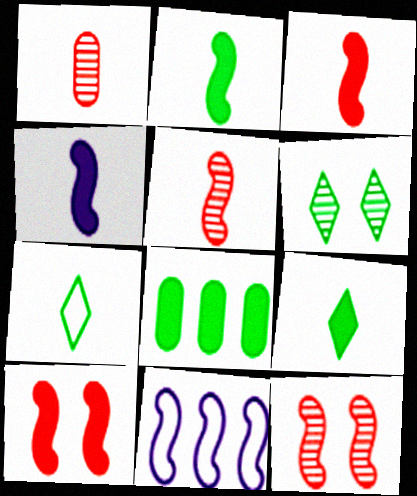[[1, 4, 7], 
[2, 3, 4], 
[2, 11, 12]]